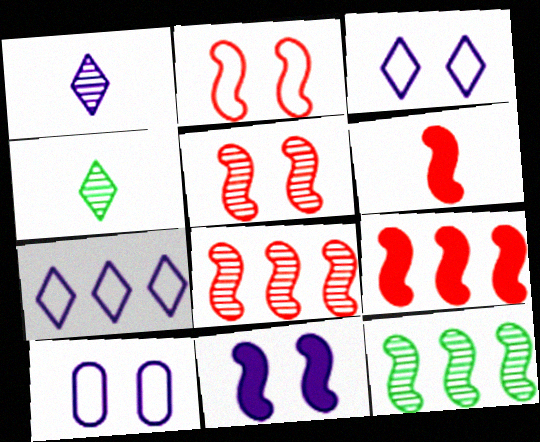[[2, 6, 8], 
[4, 9, 10]]